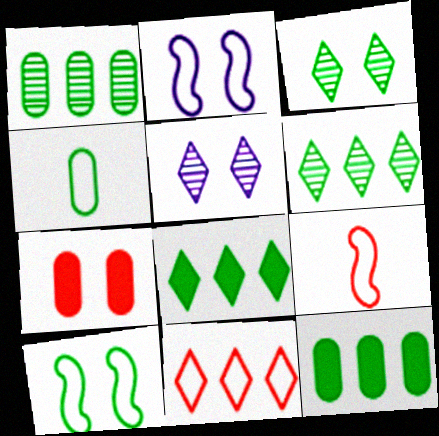[[2, 3, 7], 
[2, 4, 11], 
[5, 7, 10], 
[5, 9, 12]]